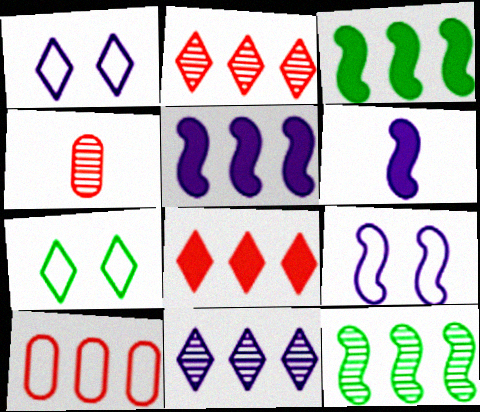[[1, 3, 4], 
[3, 10, 11], 
[4, 5, 7]]